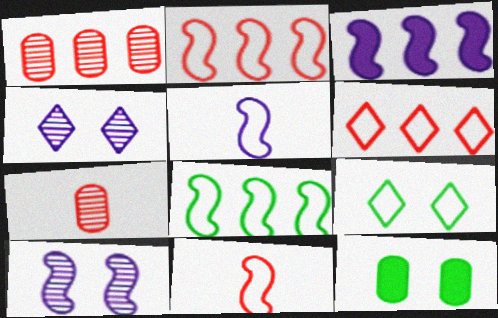[[3, 5, 10], 
[3, 7, 9]]